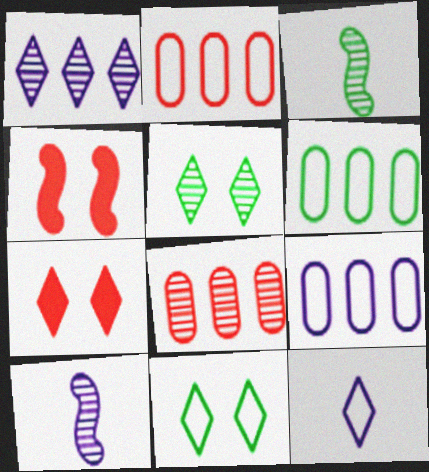[[2, 6, 9], 
[3, 7, 9], 
[5, 8, 10], 
[6, 7, 10]]